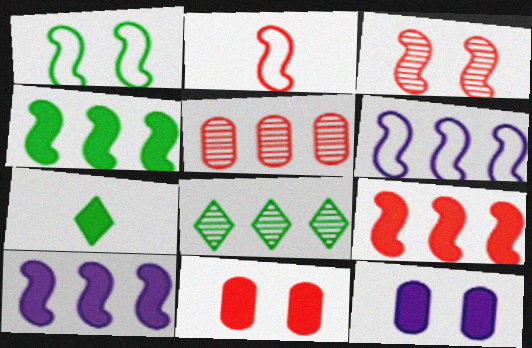[[1, 2, 6], 
[2, 3, 9], 
[2, 8, 12], 
[4, 9, 10], 
[7, 9, 12], 
[7, 10, 11]]